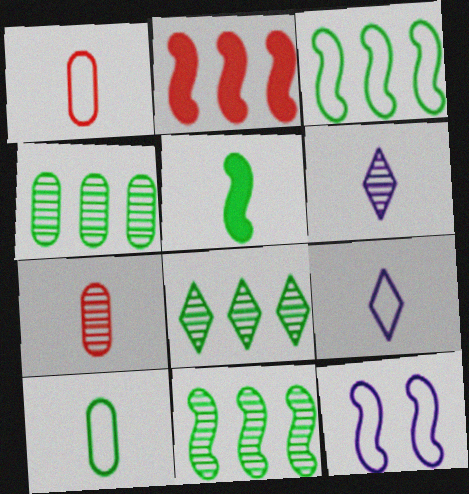[[1, 5, 6], 
[4, 8, 11], 
[5, 7, 9]]